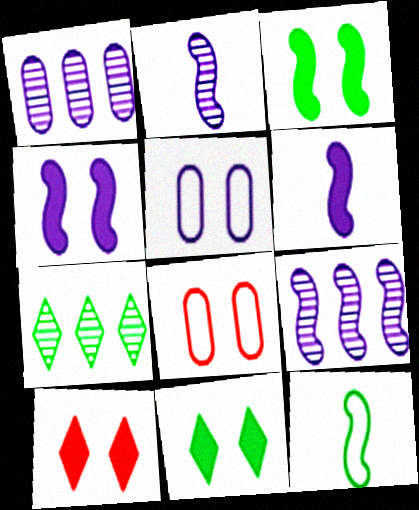[[1, 10, 12], 
[6, 7, 8]]